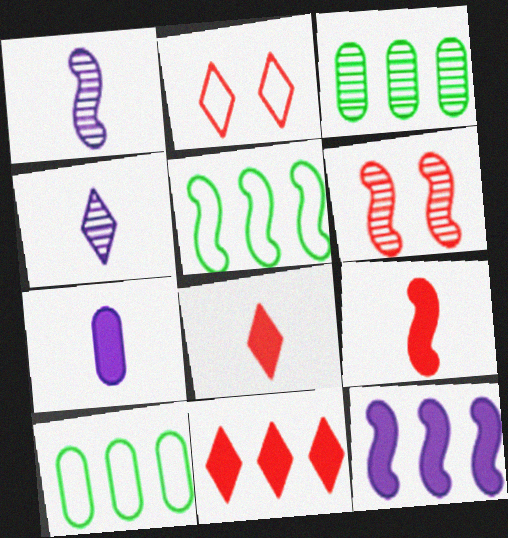[[3, 4, 6]]